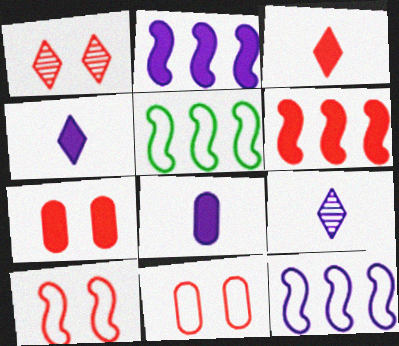[[1, 5, 8], 
[1, 7, 10], 
[3, 6, 7], 
[5, 7, 9]]